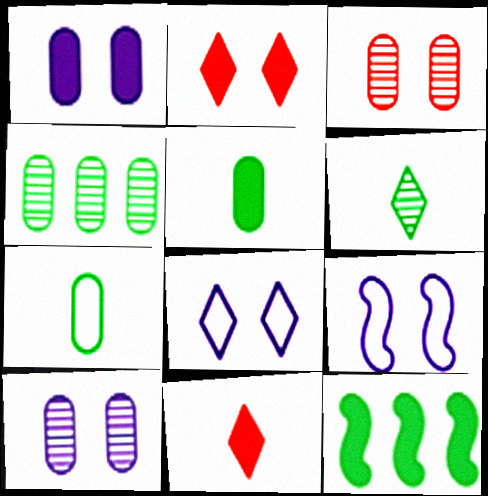[[1, 11, 12], 
[4, 9, 11]]